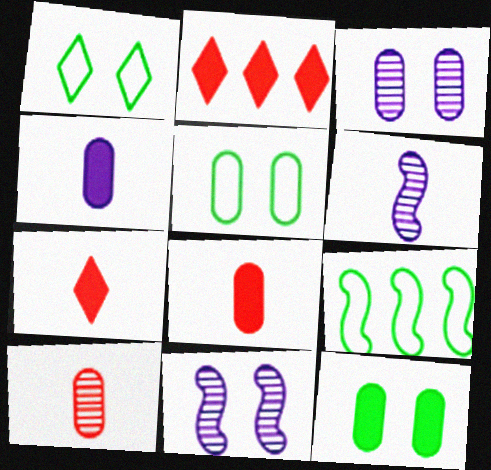[[2, 5, 6], 
[3, 7, 9]]